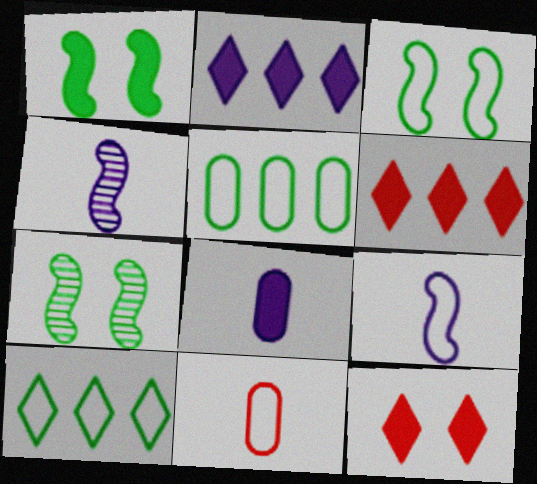[[1, 3, 7], 
[1, 6, 8], 
[2, 7, 11], 
[4, 5, 12]]